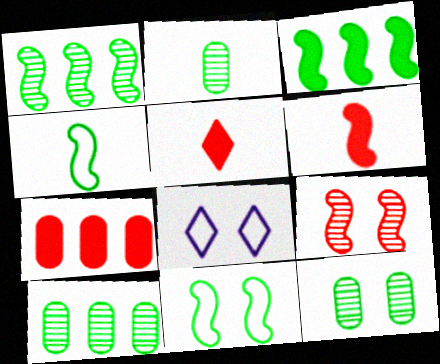[[2, 10, 12], 
[6, 8, 10]]